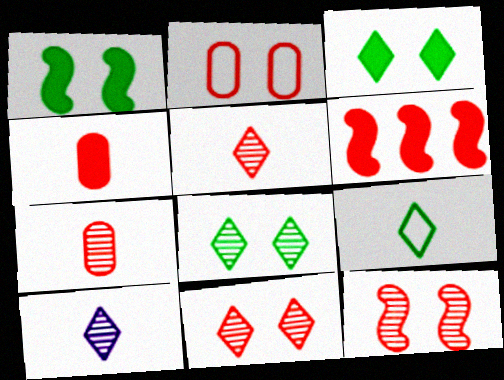[[2, 5, 6]]